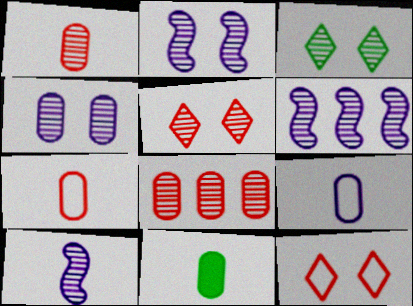[[1, 3, 6], 
[1, 9, 11], 
[2, 6, 10], 
[3, 8, 10], 
[6, 11, 12]]